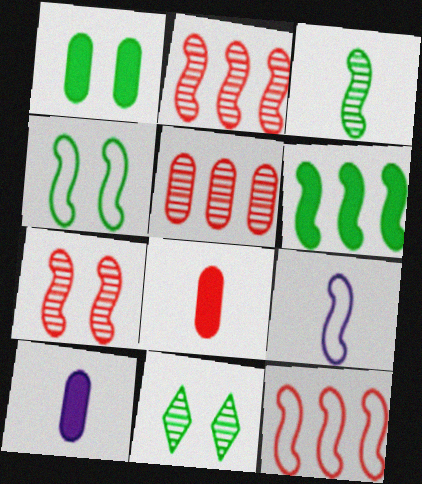[[1, 4, 11], 
[3, 4, 6], 
[4, 9, 12], 
[6, 7, 9], 
[10, 11, 12]]